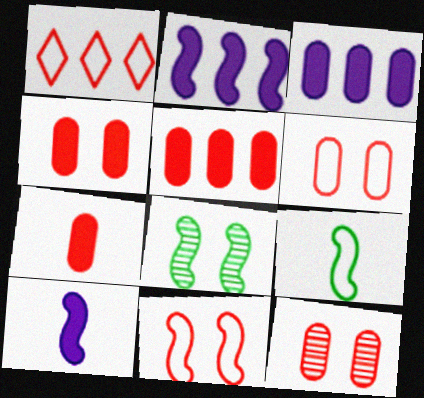[[4, 5, 7], 
[4, 6, 12]]